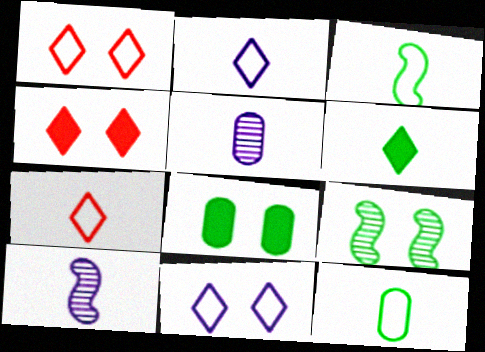[]